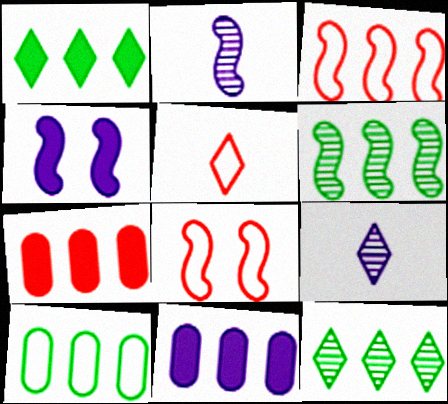[[1, 6, 10], 
[3, 11, 12]]